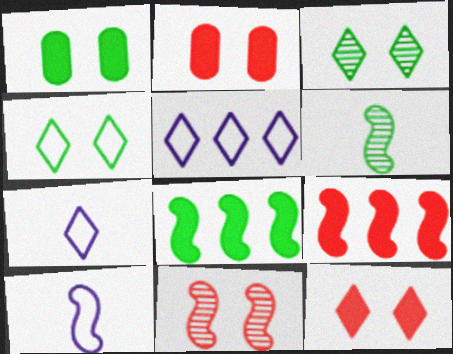[[2, 5, 6], 
[8, 10, 11]]